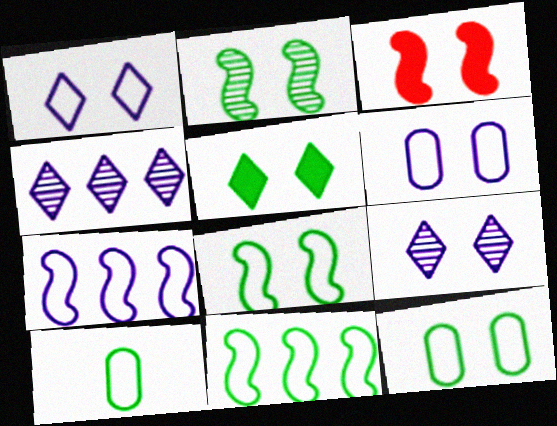[[2, 5, 12], 
[3, 4, 10], 
[3, 9, 12]]